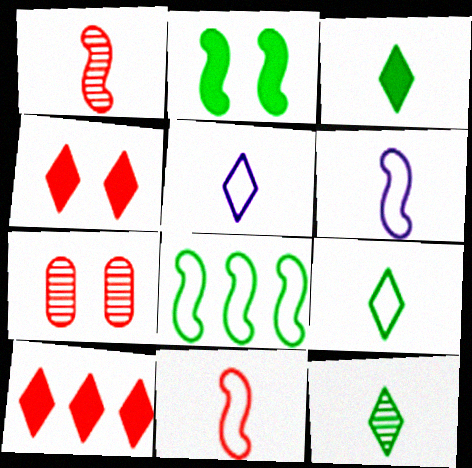[[3, 9, 12], 
[7, 10, 11]]